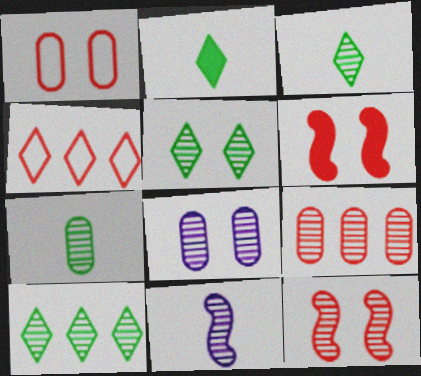[[3, 5, 10], 
[5, 8, 12], 
[5, 9, 11], 
[7, 8, 9]]